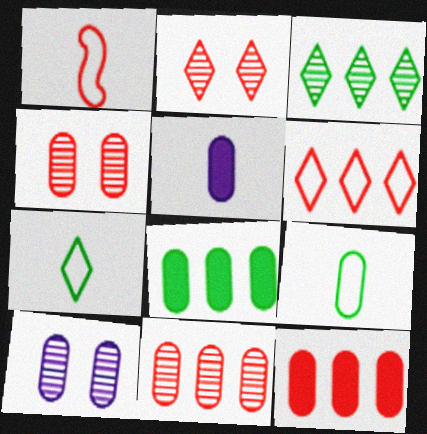[[1, 2, 12], 
[9, 10, 12]]